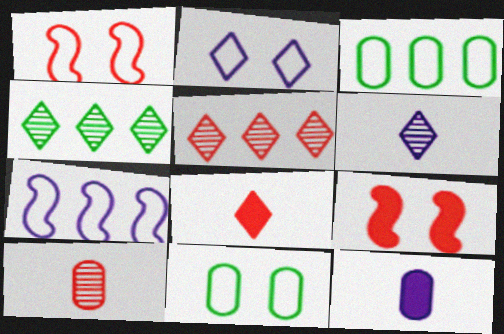[[1, 2, 11], 
[1, 4, 12], 
[2, 4, 8], 
[3, 6, 9]]